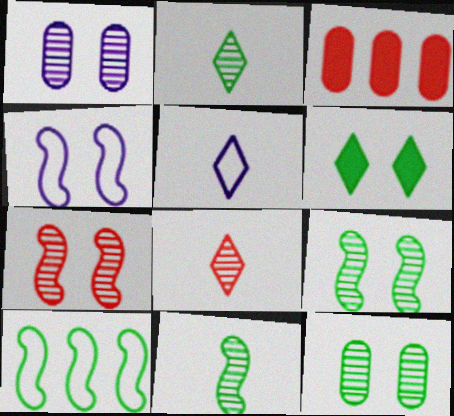[[2, 3, 4], 
[3, 5, 9]]